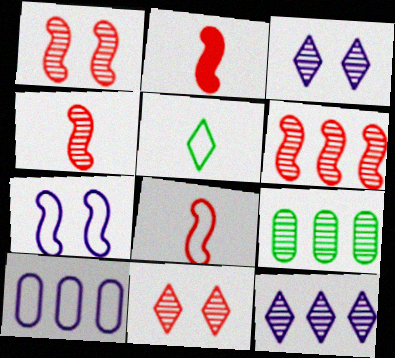[[1, 4, 6], 
[2, 4, 8], 
[3, 4, 9], 
[6, 9, 12]]